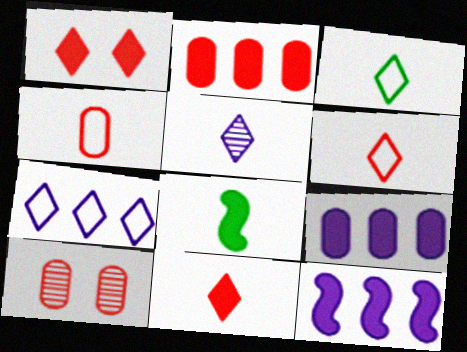[[1, 8, 9], 
[2, 4, 10], 
[3, 5, 11], 
[3, 10, 12], 
[4, 5, 8], 
[7, 8, 10]]